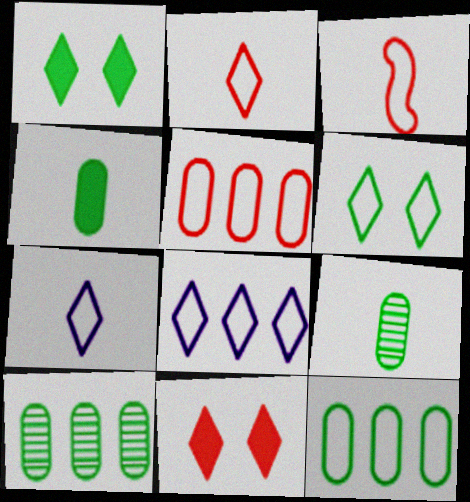[[2, 6, 8]]